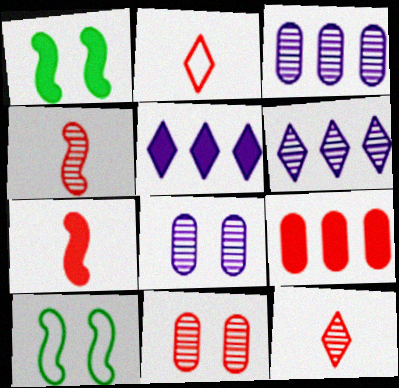[[1, 2, 3]]